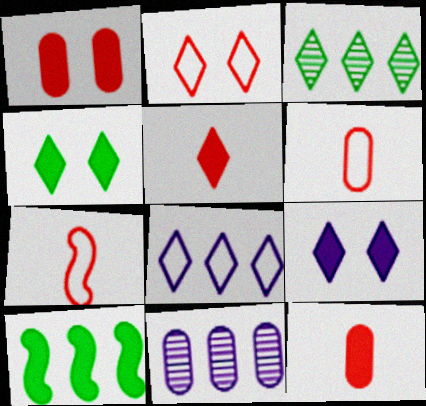[[4, 7, 11], 
[9, 10, 12]]